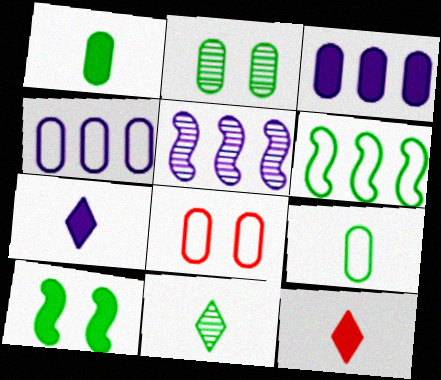[[3, 10, 12], 
[4, 8, 9]]